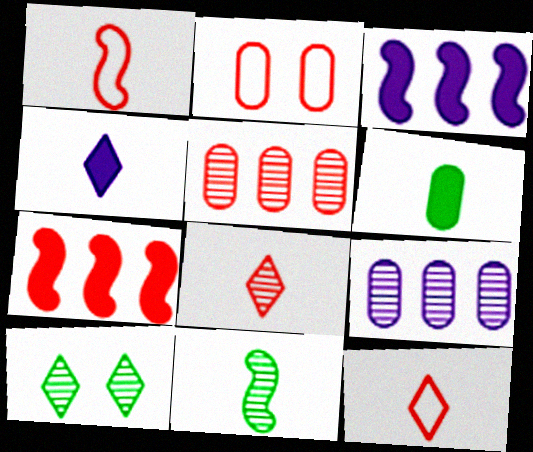[[2, 6, 9], 
[2, 7, 8]]